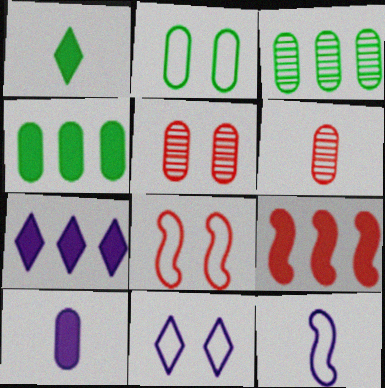[[1, 6, 12], 
[2, 8, 11], 
[4, 7, 9]]